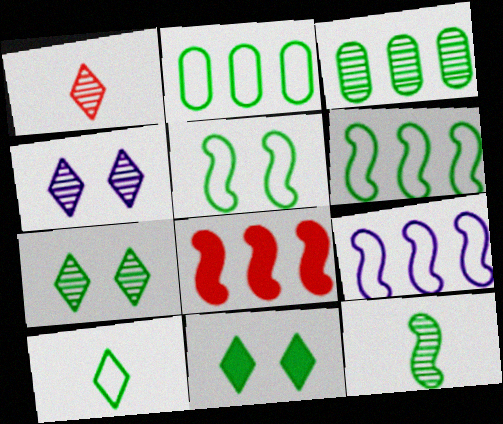[[2, 5, 10], 
[2, 11, 12], 
[3, 7, 12]]